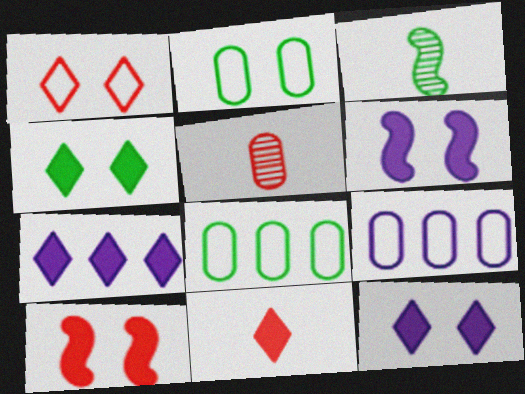[[3, 4, 8], 
[4, 7, 11]]